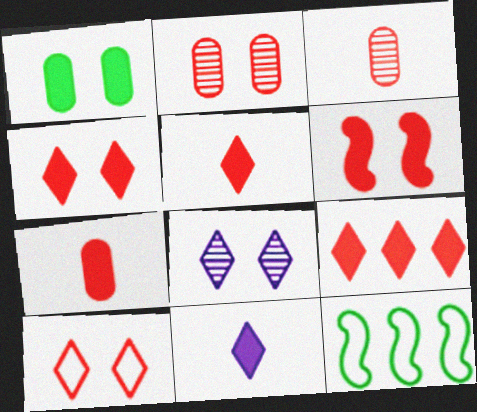[[2, 6, 10], 
[2, 11, 12], 
[4, 5, 9], 
[6, 7, 9], 
[7, 8, 12]]